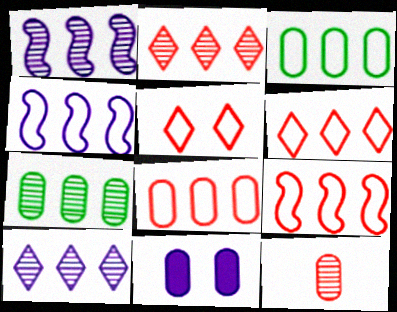[[1, 2, 7], 
[3, 4, 6], 
[3, 11, 12], 
[6, 8, 9]]